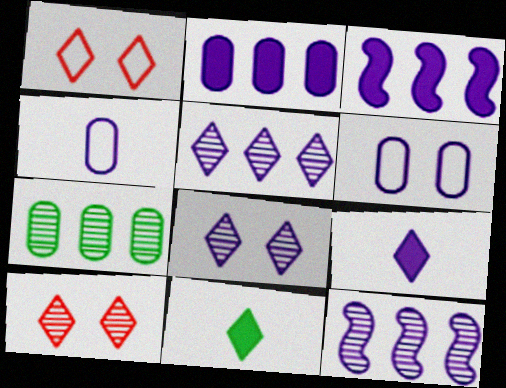[[1, 5, 11], 
[3, 4, 8], 
[6, 9, 12]]